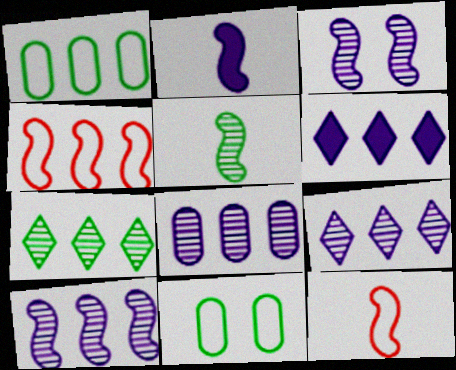[[2, 5, 12], 
[8, 9, 10]]